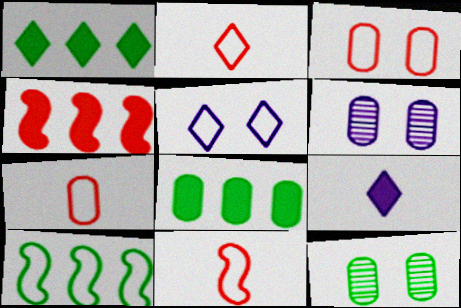[[1, 6, 11], 
[2, 7, 11], 
[5, 7, 10], 
[6, 7, 8]]